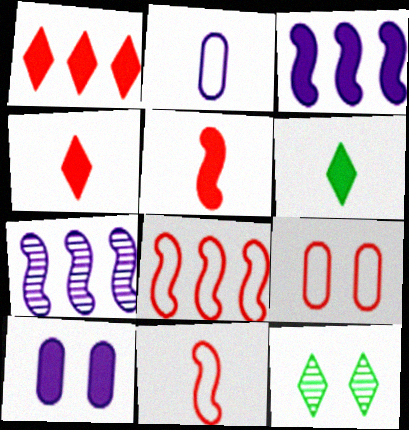[[6, 7, 9]]